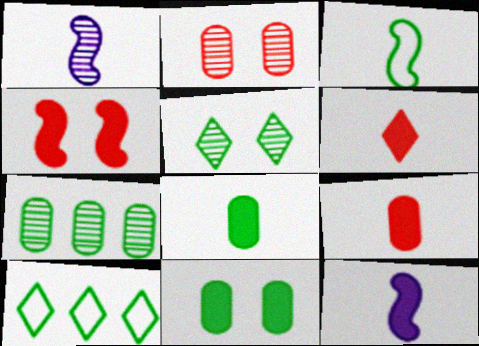[[2, 10, 12], 
[6, 8, 12]]